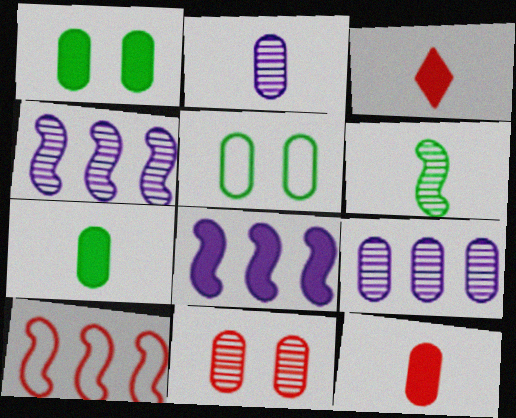[[1, 3, 8], 
[3, 4, 5], 
[3, 10, 11], 
[5, 9, 12]]